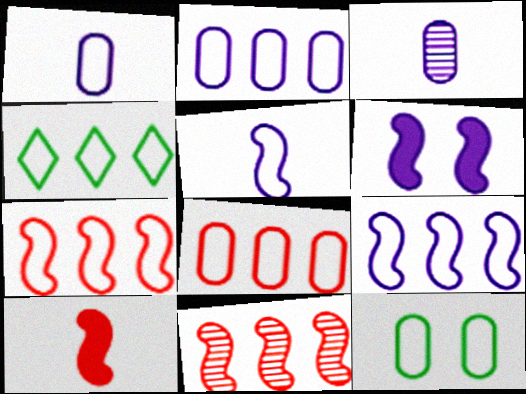[[1, 8, 12], 
[2, 4, 7], 
[4, 8, 9]]